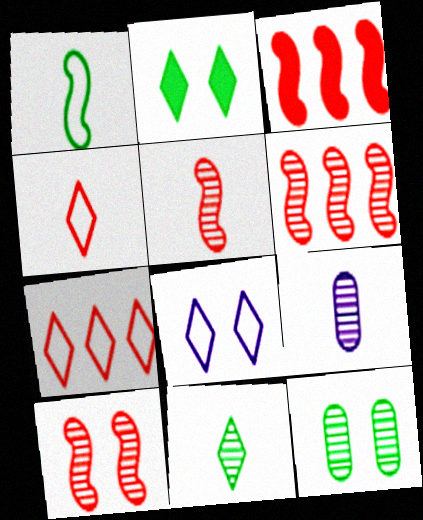[[5, 6, 10], 
[5, 9, 11]]